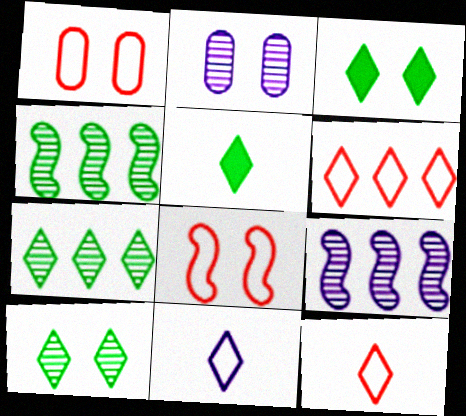[[1, 5, 9], 
[2, 3, 8]]